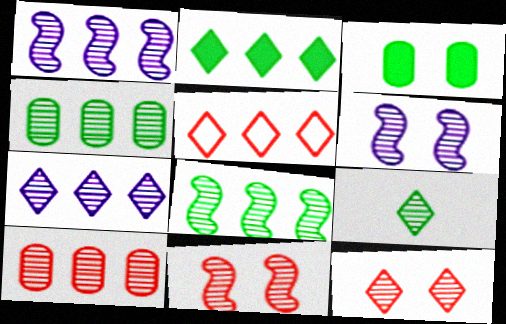[[2, 5, 7], 
[6, 9, 10], 
[7, 8, 10], 
[7, 9, 12]]